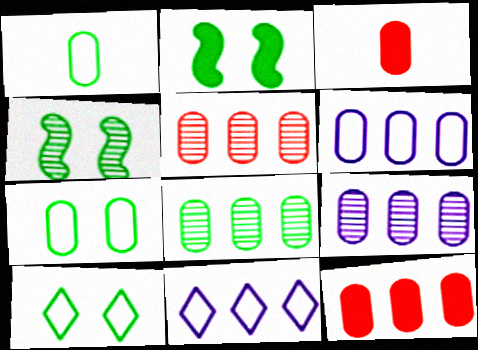[[3, 4, 11], 
[3, 7, 9], 
[5, 8, 9], 
[6, 8, 12]]